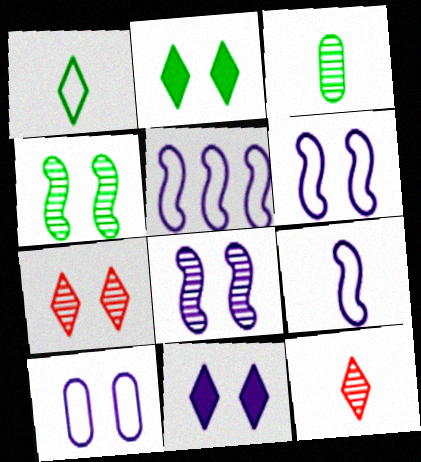[[5, 6, 9], 
[8, 10, 11]]